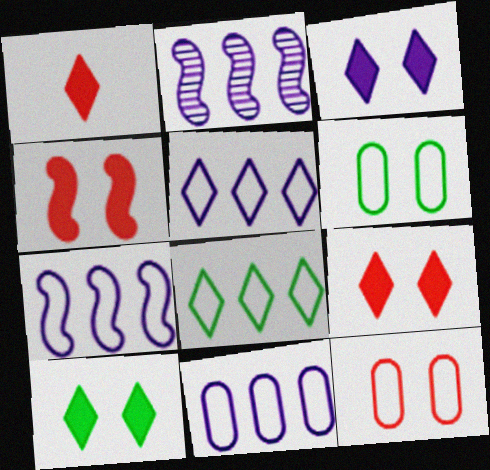[[1, 2, 6], 
[3, 9, 10], 
[5, 7, 11]]